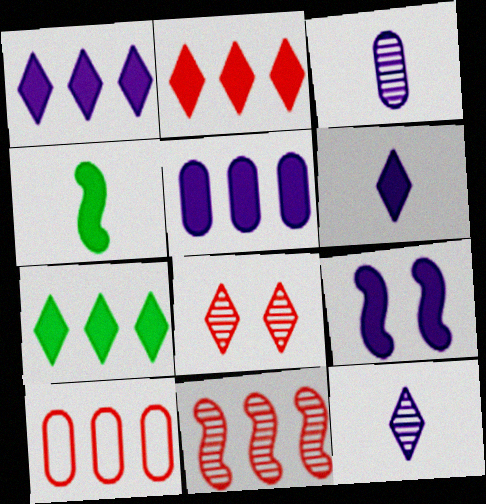[[1, 2, 7], 
[2, 10, 11], 
[5, 6, 9]]